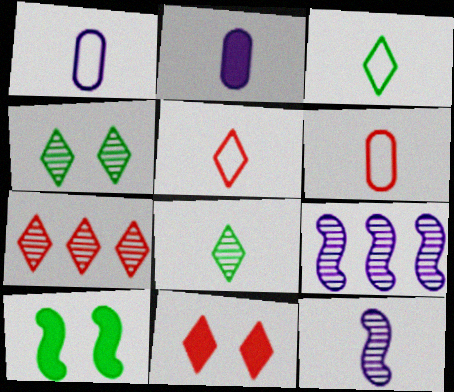[[1, 7, 10], 
[5, 7, 11]]